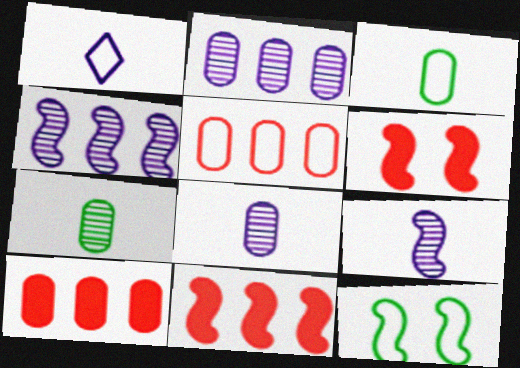[[1, 5, 12], 
[9, 11, 12]]